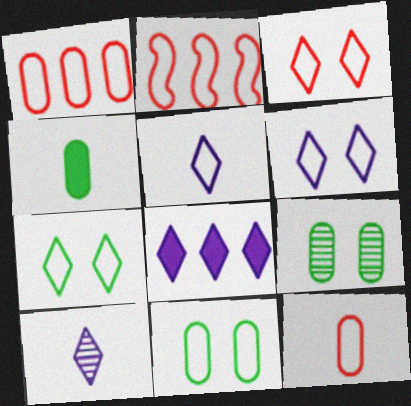[[2, 3, 12], 
[2, 5, 11], 
[3, 6, 7], 
[6, 8, 10]]